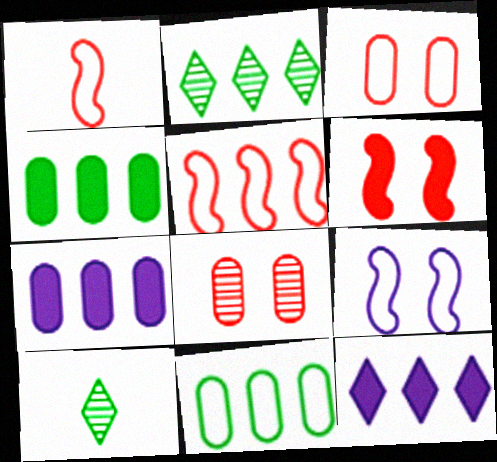[[2, 5, 7]]